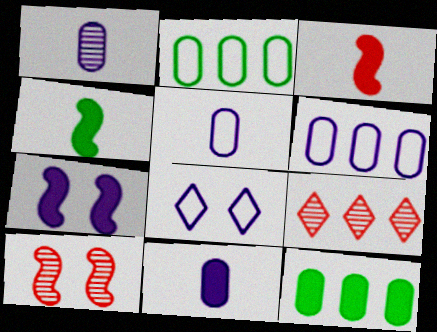[[1, 5, 11]]